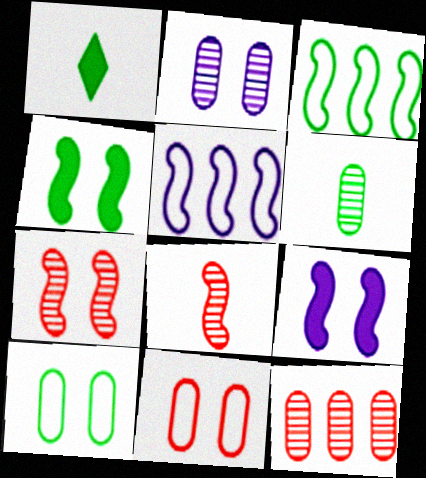[[2, 6, 12], 
[3, 8, 9], 
[4, 5, 8]]